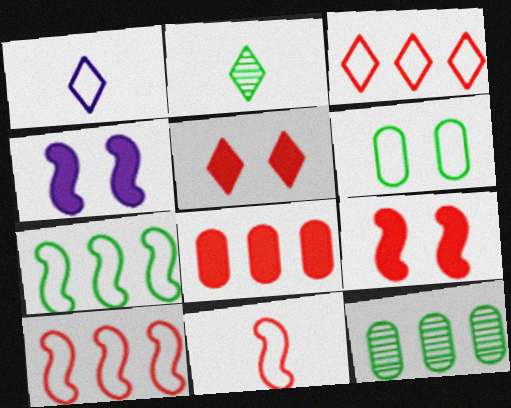[[1, 6, 10], 
[1, 9, 12]]